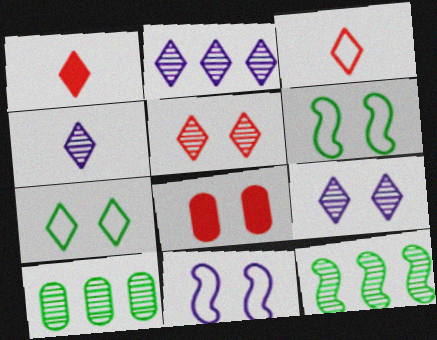[[1, 2, 7], 
[1, 10, 11], 
[2, 4, 9], 
[6, 8, 9]]